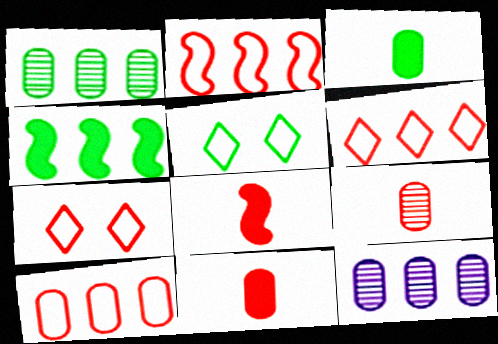[[2, 6, 10], 
[4, 6, 12], 
[5, 8, 12]]